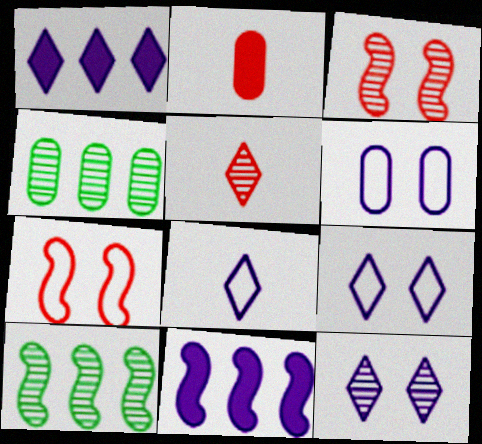[[1, 8, 12], 
[2, 4, 6], 
[2, 9, 10]]